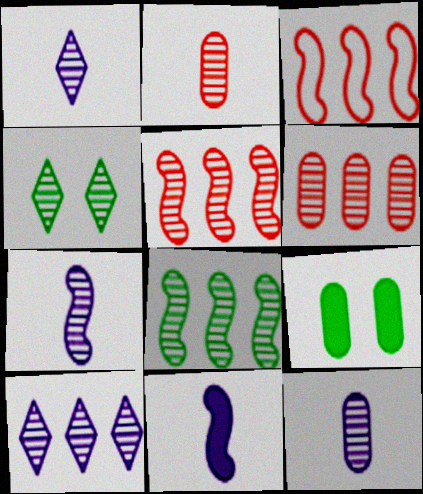[[1, 3, 9], 
[1, 7, 12], 
[4, 5, 12], 
[4, 6, 7], 
[6, 8, 10]]